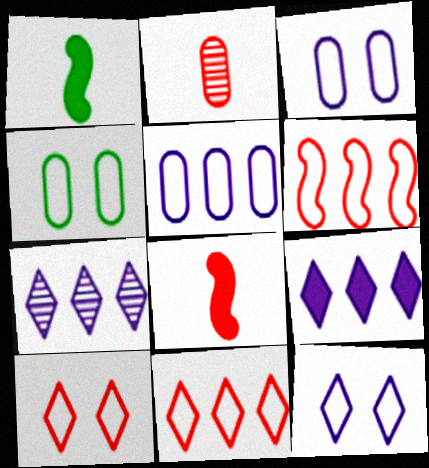[[4, 7, 8]]